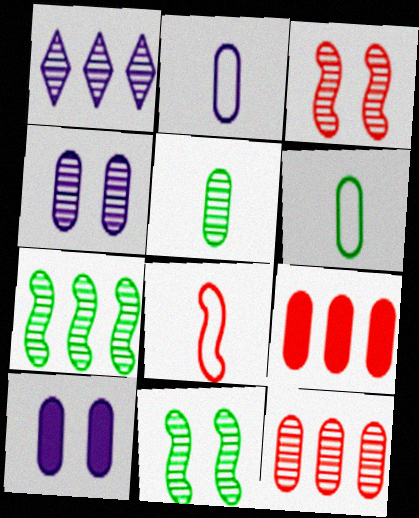[[1, 3, 5], 
[1, 7, 12], 
[4, 5, 12], 
[4, 6, 9], 
[6, 10, 12]]